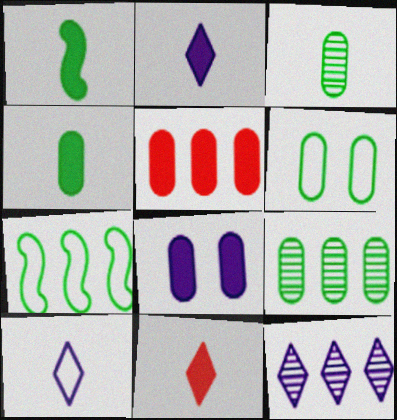[[4, 5, 8], 
[4, 6, 9], 
[5, 7, 12]]